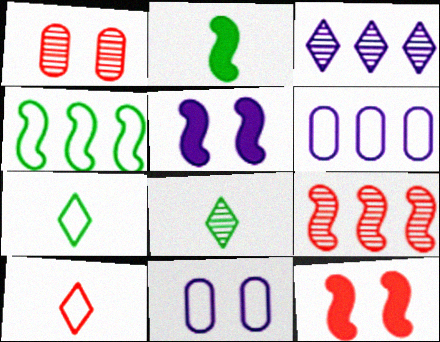[[4, 10, 11], 
[6, 8, 12]]